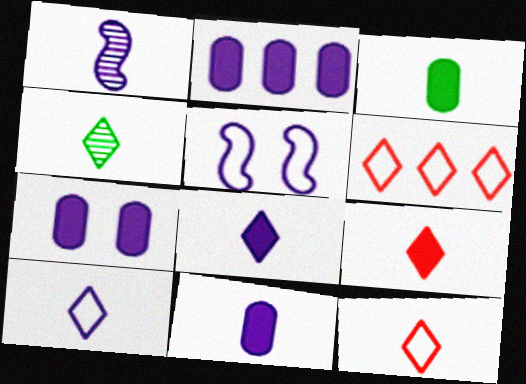[[1, 3, 12], 
[1, 10, 11], 
[2, 7, 11], 
[4, 8, 12], 
[4, 9, 10]]